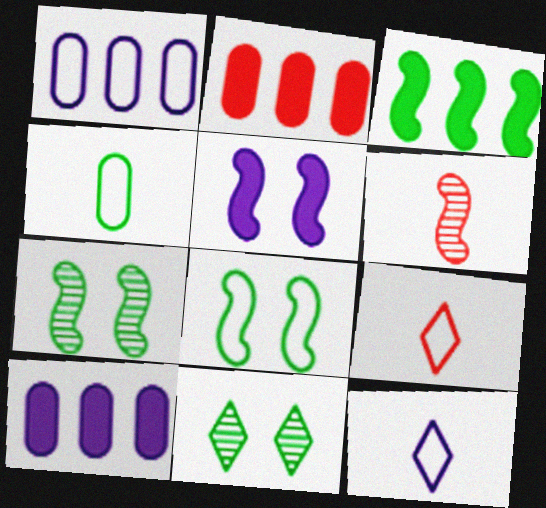[[1, 8, 9], 
[2, 7, 12], 
[3, 4, 11], 
[7, 9, 10]]